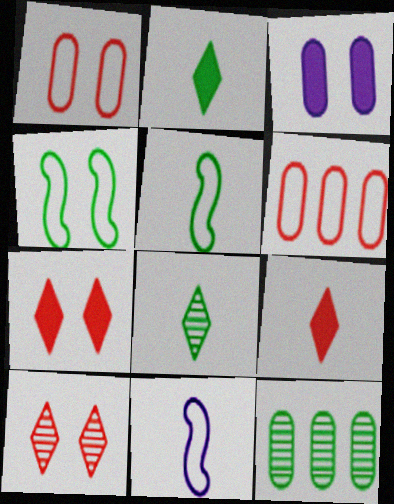[[2, 4, 12], 
[3, 4, 10], 
[7, 11, 12]]